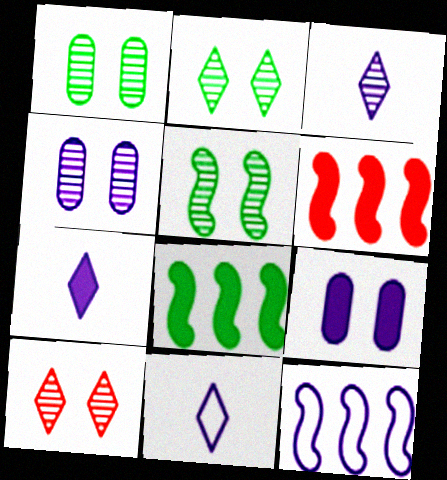[[1, 2, 5], 
[1, 6, 11], 
[3, 7, 11], 
[3, 9, 12], 
[4, 5, 10], 
[4, 7, 12]]